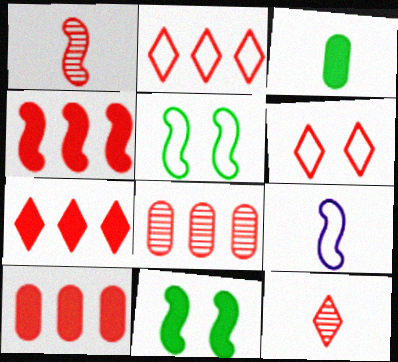[[1, 6, 10], 
[2, 4, 8], 
[3, 9, 12], 
[4, 7, 10], 
[6, 7, 12]]